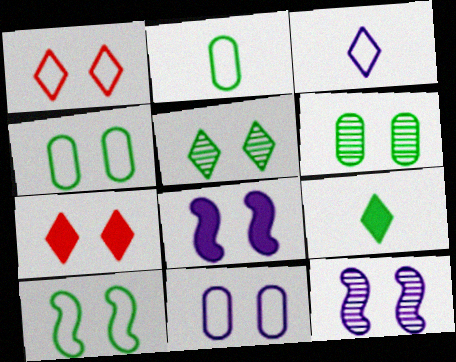[[1, 6, 8], 
[1, 10, 11], 
[4, 7, 12]]